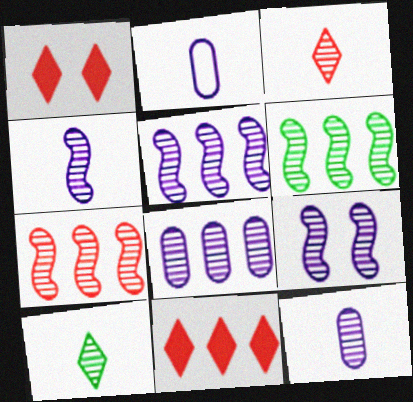[[1, 2, 6], 
[4, 5, 9], 
[5, 6, 7]]